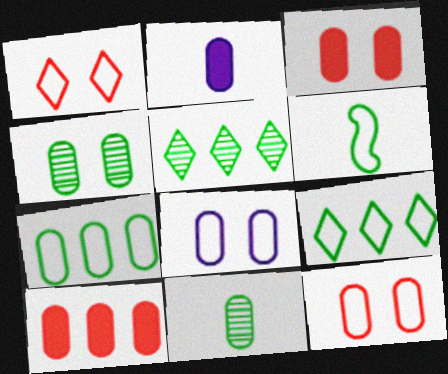[[3, 4, 8], 
[8, 10, 11]]